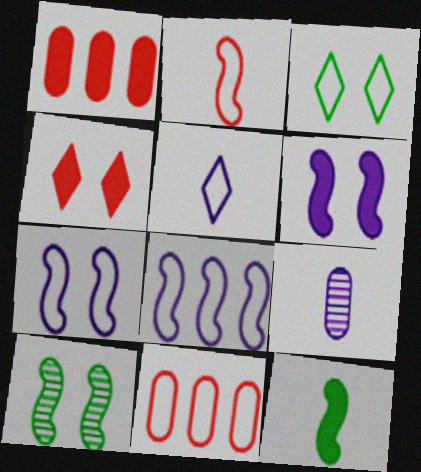[[1, 5, 10]]